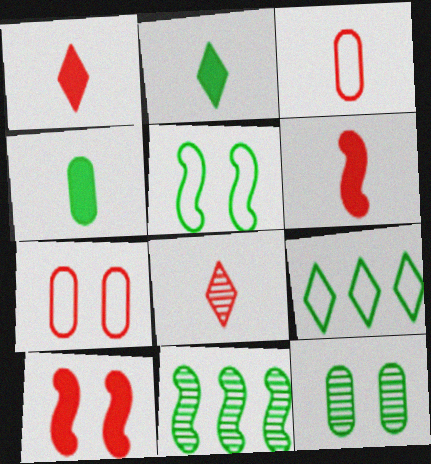[[3, 6, 8]]